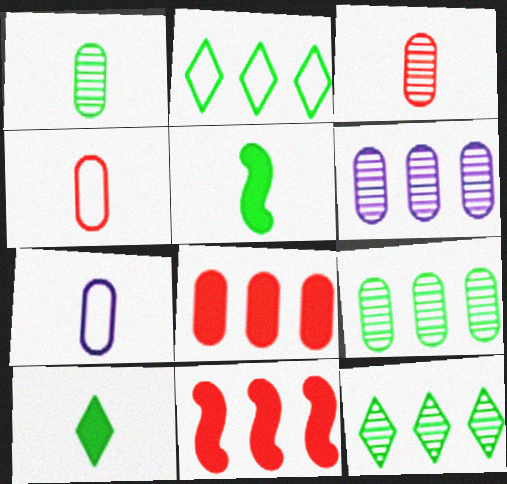[[2, 6, 11]]